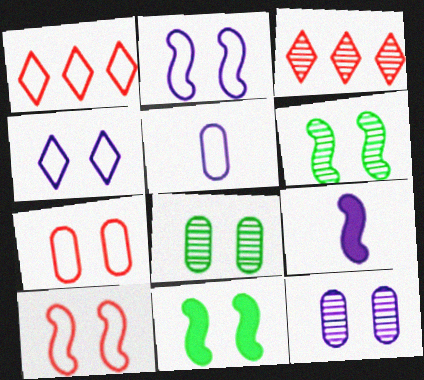[[1, 8, 9], 
[3, 5, 11]]